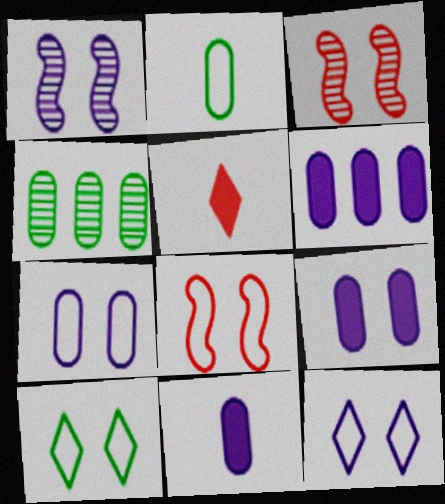[[1, 9, 12], 
[3, 9, 10], 
[6, 9, 11], 
[7, 8, 10]]